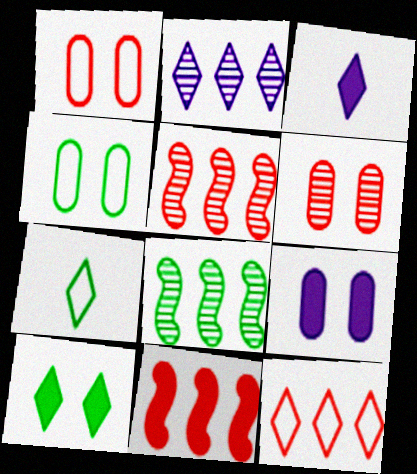[[1, 3, 8], 
[3, 4, 5], 
[4, 6, 9], 
[5, 7, 9]]